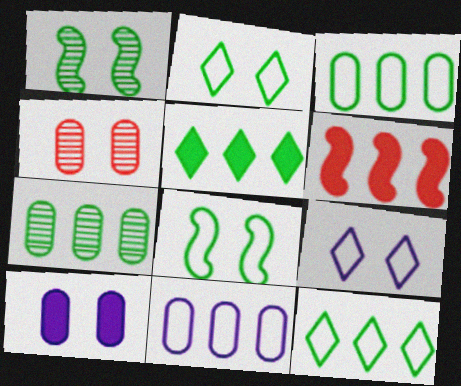[]